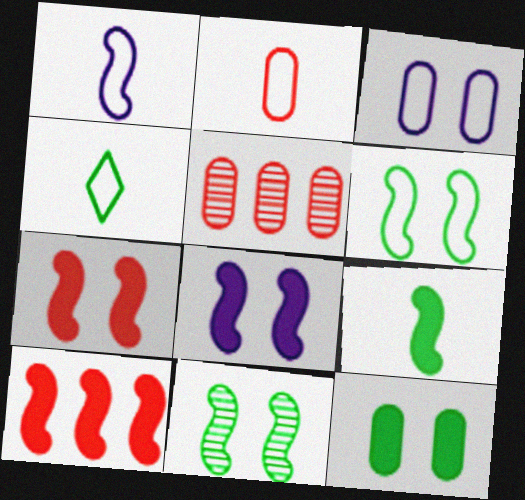[[1, 2, 4], 
[1, 10, 11], 
[4, 5, 8], 
[8, 9, 10]]